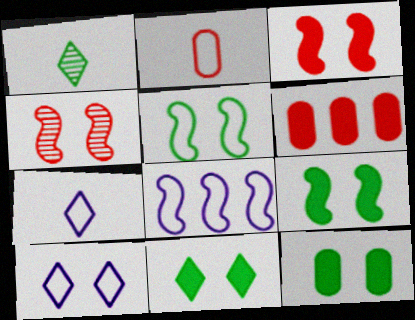[[4, 10, 12], 
[9, 11, 12]]